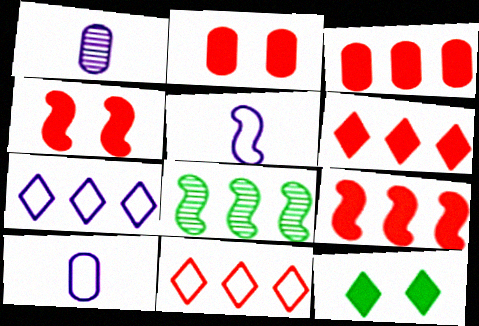[[3, 6, 9], 
[3, 7, 8], 
[4, 5, 8]]